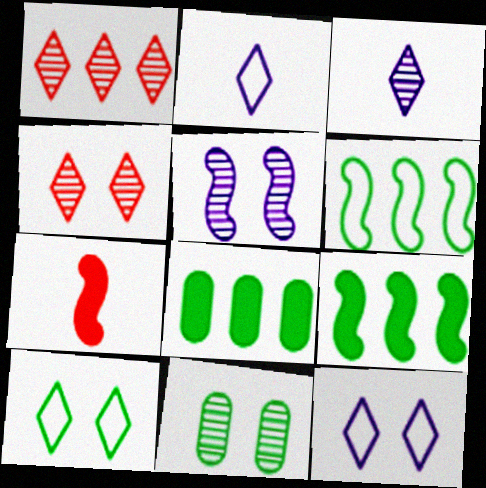[[4, 5, 11], 
[5, 6, 7]]